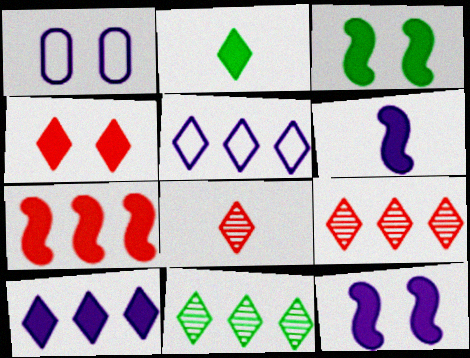[[2, 4, 10], 
[3, 6, 7]]